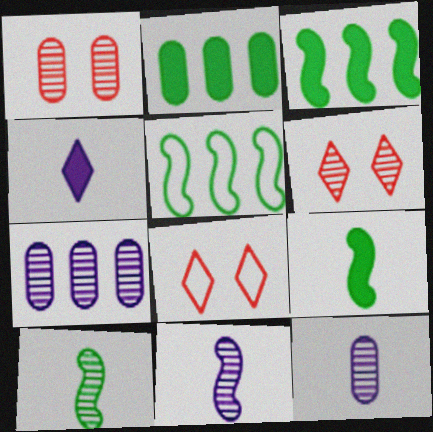[[1, 4, 5], 
[2, 8, 11], 
[3, 8, 12], 
[6, 7, 10], 
[7, 8, 9]]